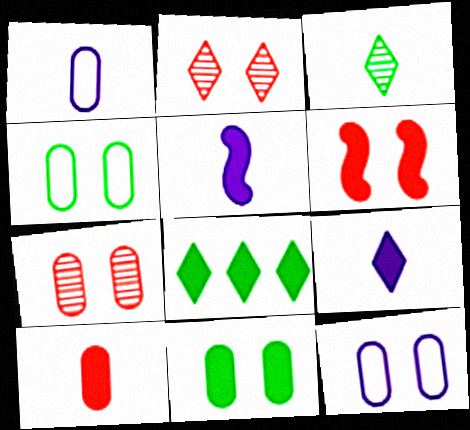[[7, 11, 12]]